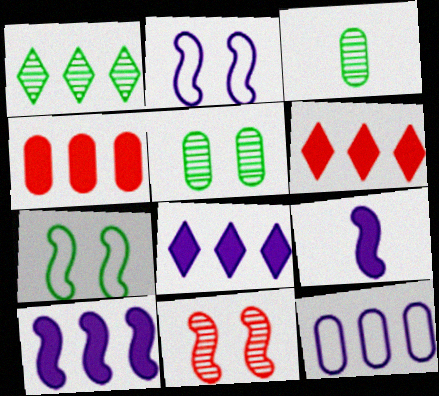[[2, 3, 6]]